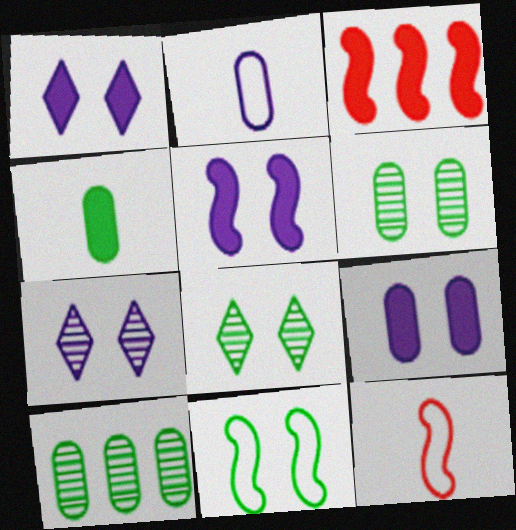[[1, 3, 4], 
[1, 5, 9], 
[1, 10, 12], 
[2, 3, 8]]